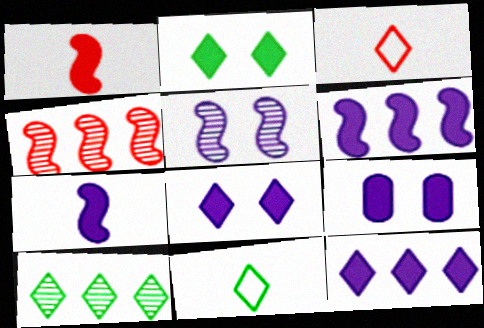[[2, 10, 11], 
[3, 8, 10], 
[4, 9, 11], 
[7, 9, 12]]